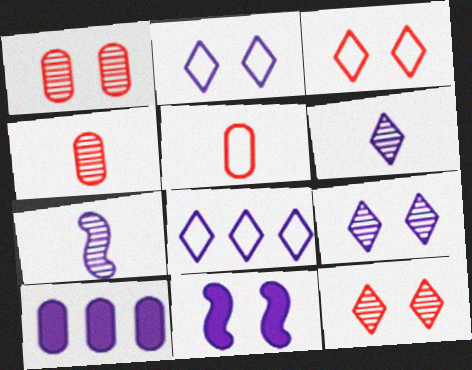[[2, 7, 10]]